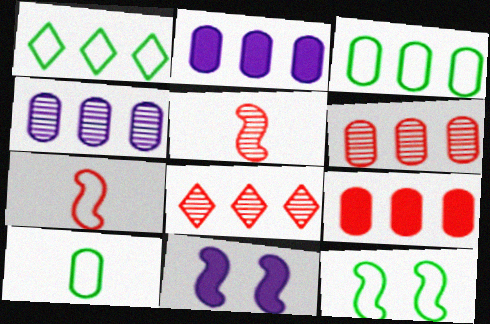[[1, 10, 12], 
[2, 3, 6], 
[3, 4, 9], 
[8, 10, 11]]